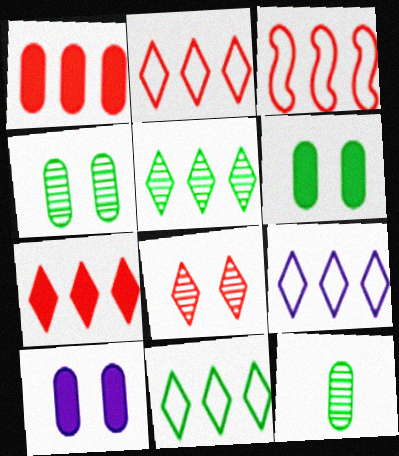[[2, 9, 11], 
[5, 7, 9]]